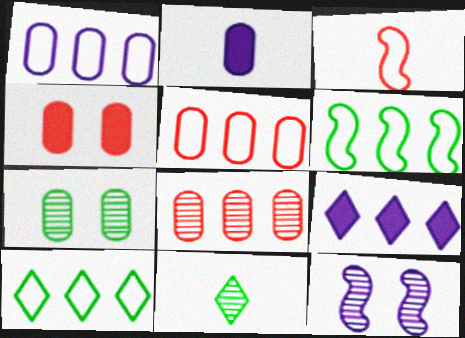[[2, 3, 11], 
[2, 5, 7], 
[3, 7, 9], 
[6, 8, 9], 
[8, 11, 12]]